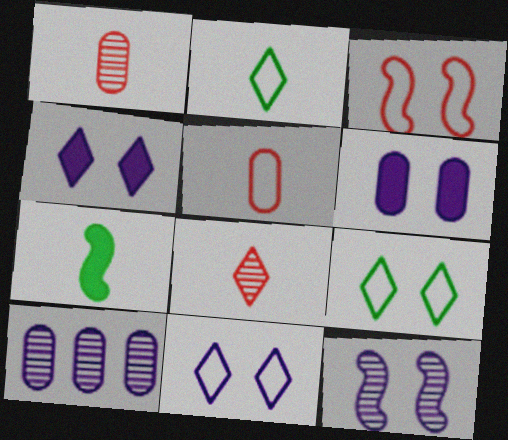[[6, 11, 12]]